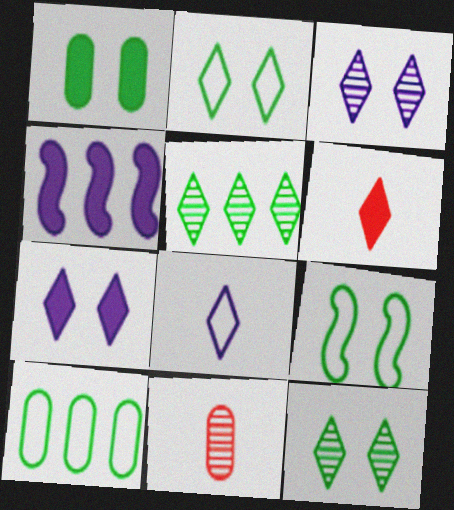[[1, 4, 6], 
[1, 9, 12], 
[2, 4, 11]]